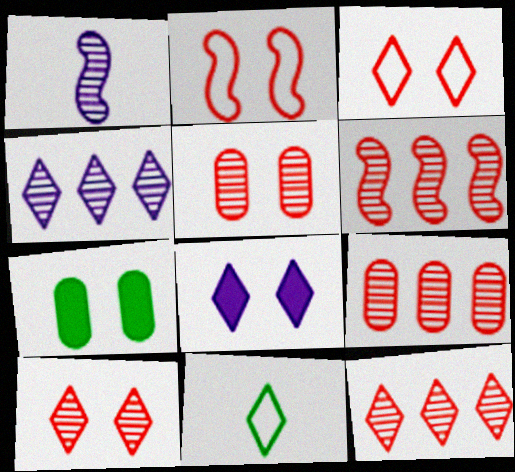[[6, 9, 12], 
[8, 11, 12]]